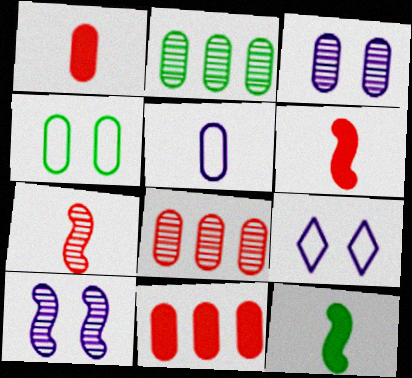[[2, 6, 9], 
[8, 9, 12]]